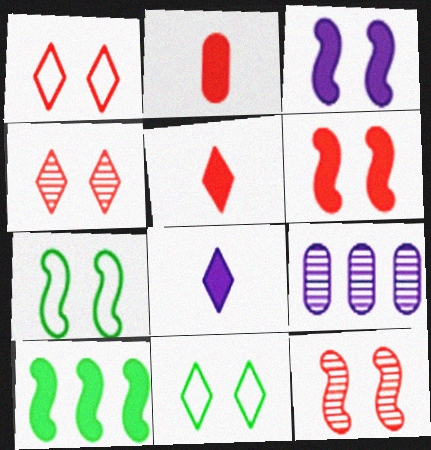[[3, 7, 12], 
[5, 7, 9]]